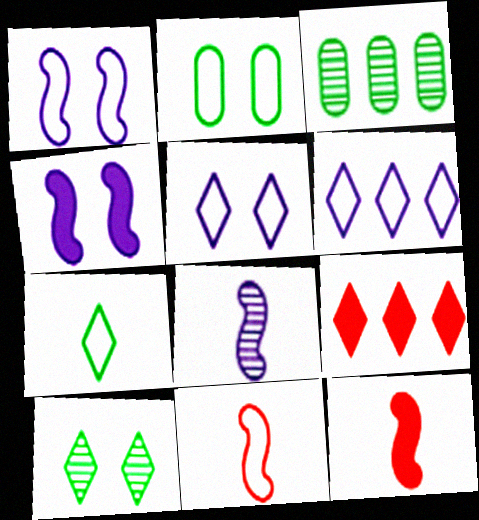[[2, 6, 11], 
[2, 8, 9], 
[3, 5, 12]]